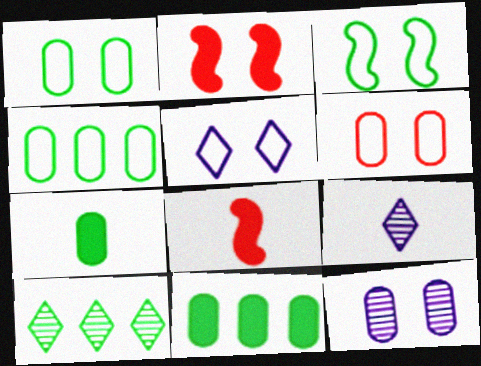[[2, 4, 9], 
[3, 5, 6], 
[3, 7, 10]]